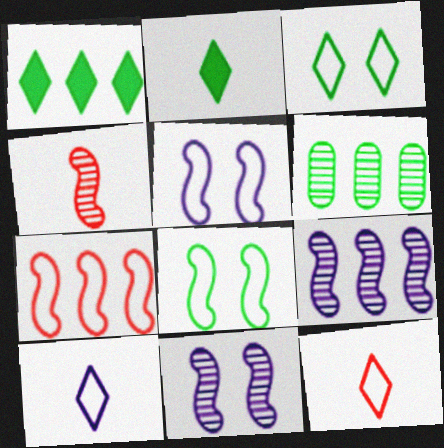[[2, 6, 8]]